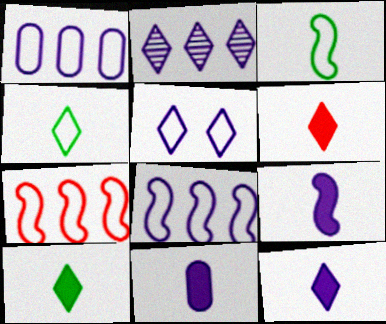[[2, 5, 12], 
[6, 10, 12], 
[9, 11, 12]]